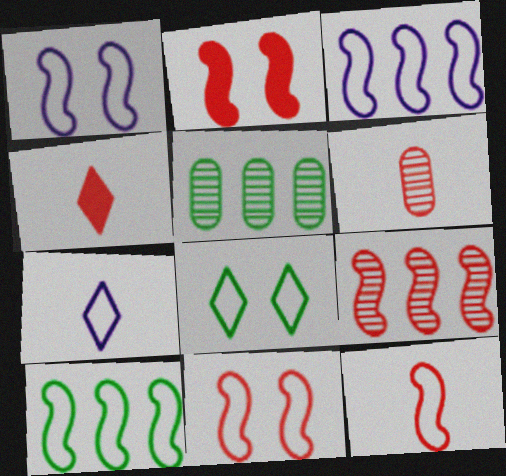[[1, 4, 5], 
[1, 10, 12], 
[2, 5, 7], 
[2, 9, 12], 
[4, 6, 12]]